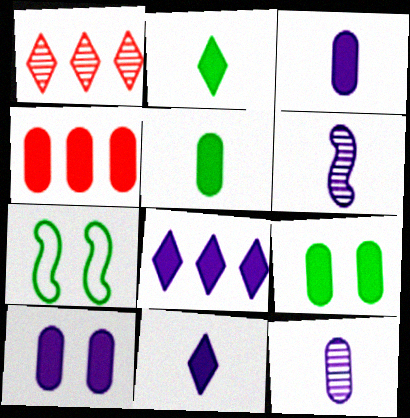[[1, 3, 7], 
[3, 4, 9], 
[4, 5, 10]]